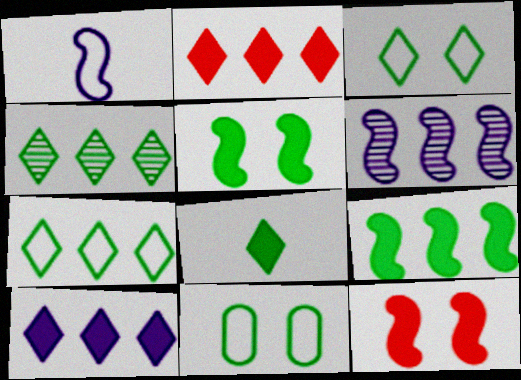[[3, 4, 8]]